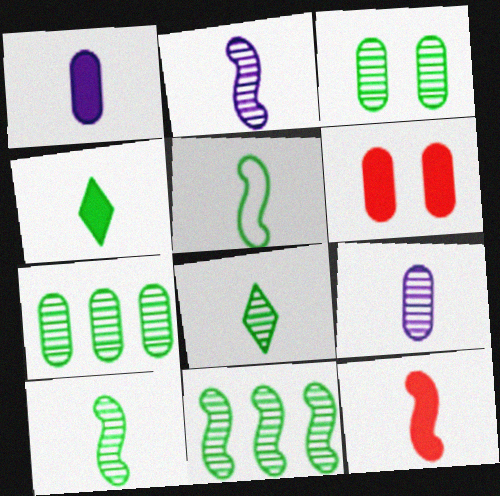[[1, 4, 12], 
[2, 5, 12], 
[3, 8, 11]]